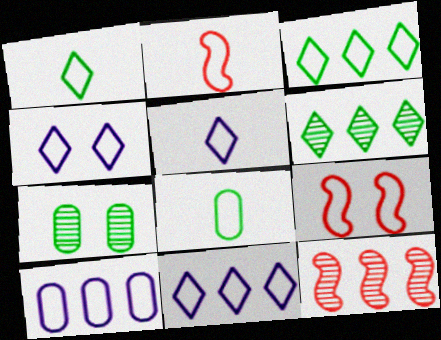[[1, 9, 10], 
[2, 5, 8], 
[4, 5, 11], 
[8, 9, 11]]